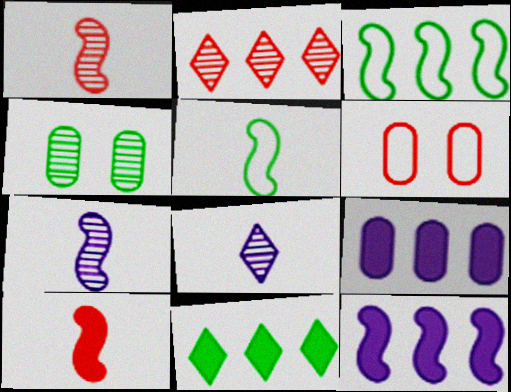[[2, 3, 9], 
[2, 4, 7], 
[2, 6, 10], 
[4, 5, 11], 
[5, 7, 10], 
[6, 7, 11]]